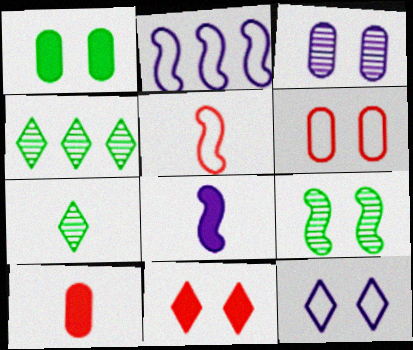[[1, 3, 6], 
[4, 6, 8]]